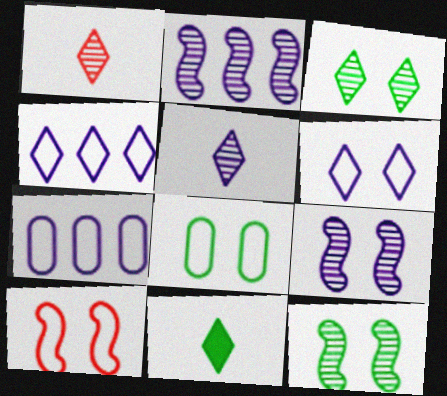[[6, 8, 10]]